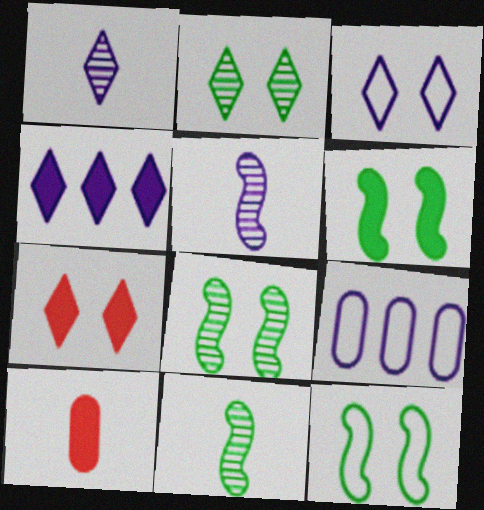[[1, 3, 4], 
[2, 3, 7], 
[4, 6, 10], 
[6, 8, 12], 
[7, 9, 11]]